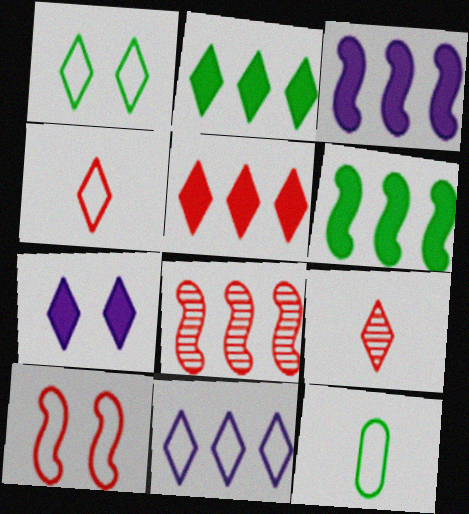[[1, 4, 11], 
[7, 8, 12], 
[10, 11, 12]]